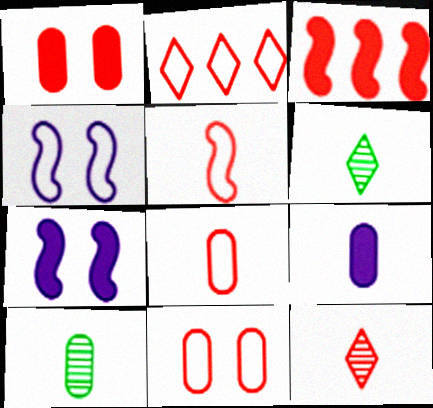[[2, 5, 11], 
[2, 7, 10], 
[3, 11, 12], 
[5, 6, 9], 
[8, 9, 10]]